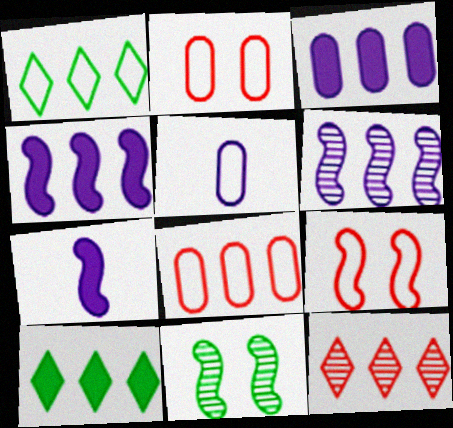[[1, 5, 9], 
[6, 8, 10]]